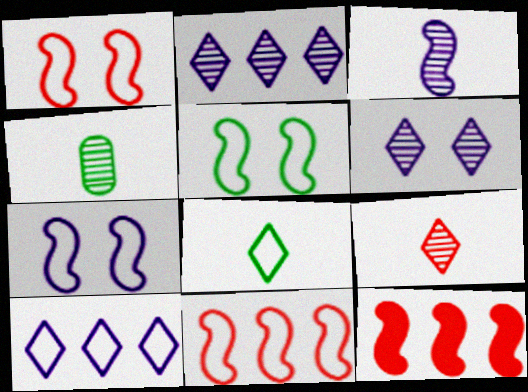[[1, 5, 7], 
[3, 4, 9], 
[3, 5, 12]]